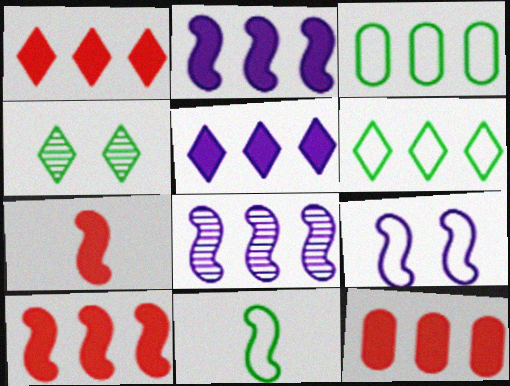[[1, 3, 8], 
[1, 10, 12], 
[6, 8, 12]]